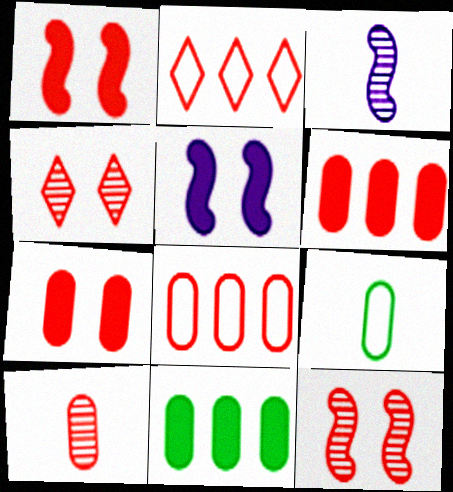[[1, 2, 10], 
[7, 8, 10]]